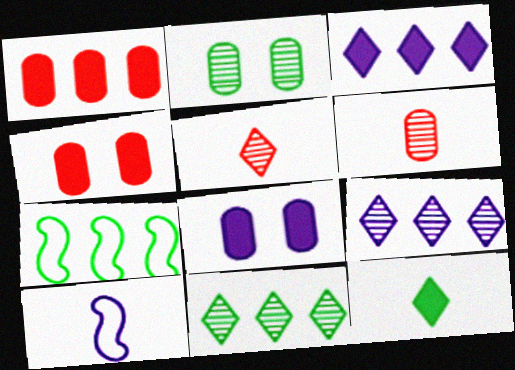[[1, 7, 9], 
[2, 7, 12], 
[4, 10, 11], 
[5, 7, 8], 
[6, 10, 12], 
[8, 9, 10]]